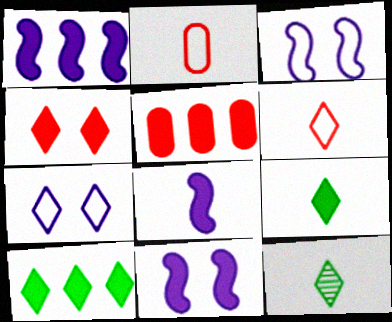[[1, 5, 10], 
[1, 8, 11], 
[2, 8, 12], 
[3, 5, 12], 
[5, 9, 11]]